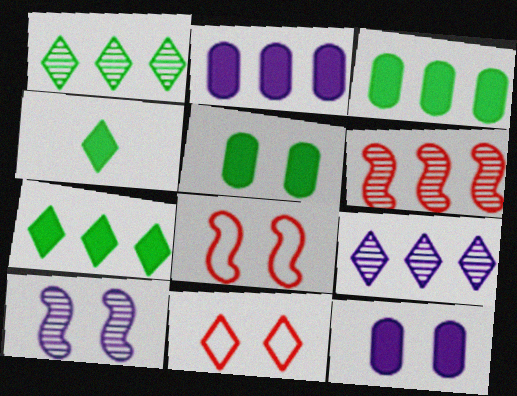[[4, 9, 11], 
[5, 10, 11]]